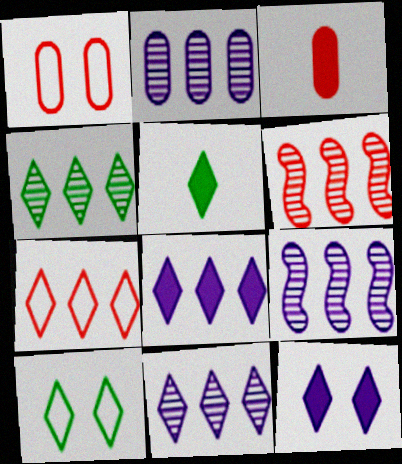[[1, 5, 9], 
[2, 4, 6], 
[2, 9, 11], 
[3, 9, 10], 
[4, 5, 10], 
[4, 7, 8]]